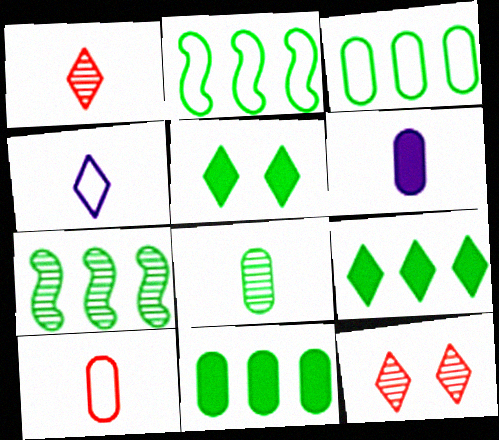[[2, 5, 8], 
[2, 6, 12], 
[3, 7, 9], 
[4, 9, 12], 
[6, 8, 10]]